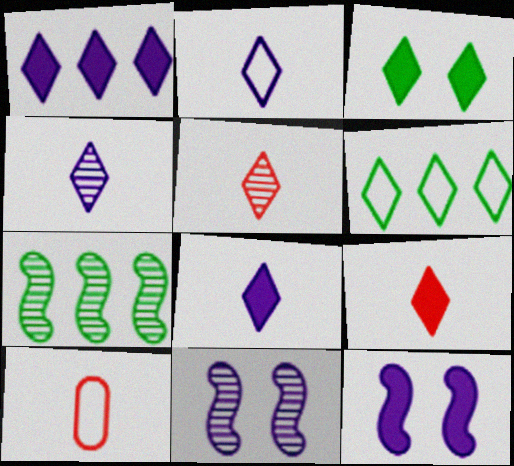[[1, 3, 9], 
[2, 4, 8]]